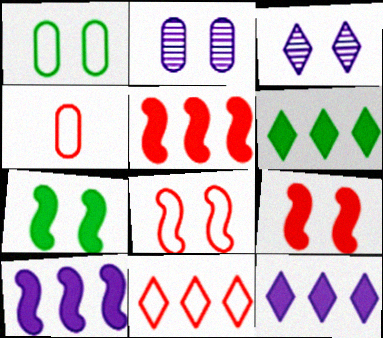[[1, 3, 9], 
[4, 8, 11]]